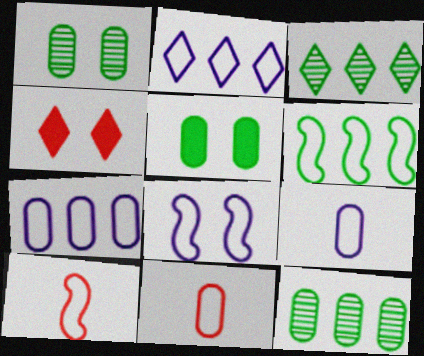[[1, 4, 8], 
[2, 8, 9], 
[6, 8, 10]]